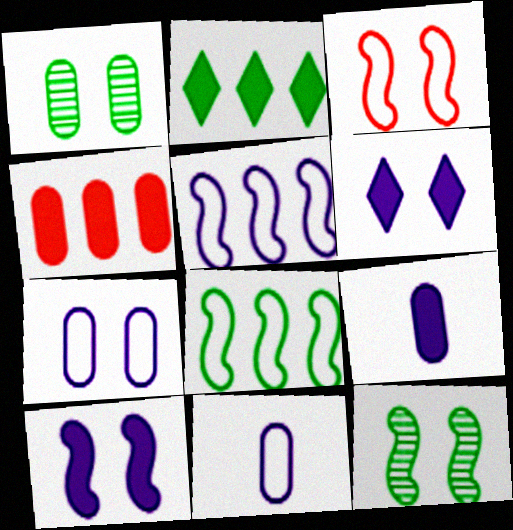[[1, 3, 6], 
[1, 4, 11], 
[3, 10, 12]]